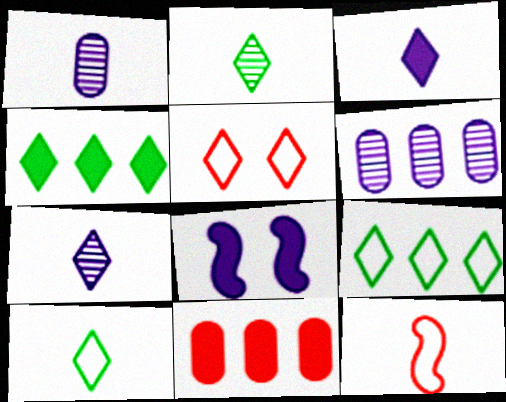[[4, 5, 7]]